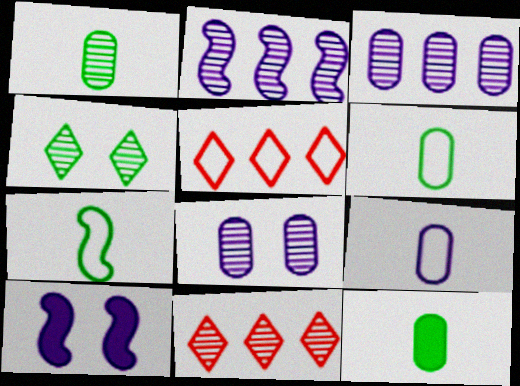[[1, 5, 10], 
[1, 6, 12], 
[6, 10, 11]]